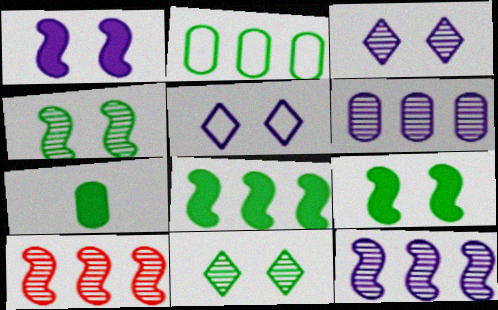[[5, 7, 10]]